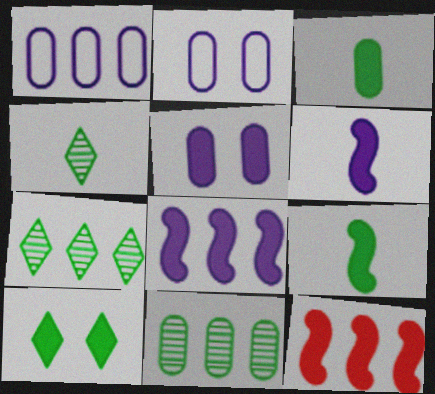[[1, 7, 12], 
[2, 4, 12]]